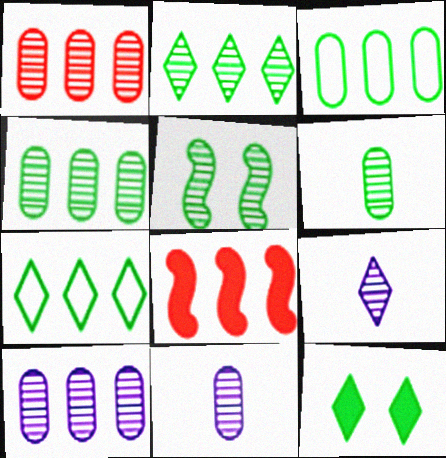[[1, 4, 10], 
[1, 5, 9], 
[2, 5, 6], 
[7, 8, 10]]